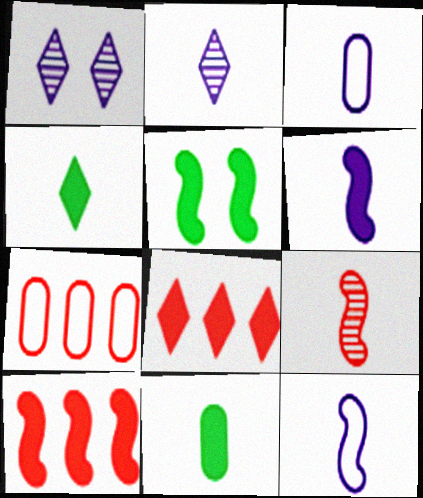[[2, 3, 6], 
[2, 5, 7], 
[3, 4, 9], 
[5, 6, 10]]